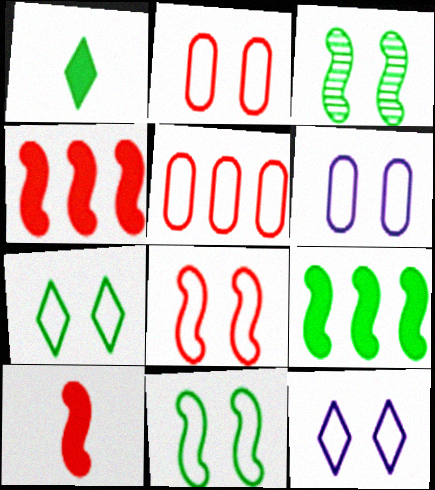[[2, 11, 12], 
[6, 7, 8]]